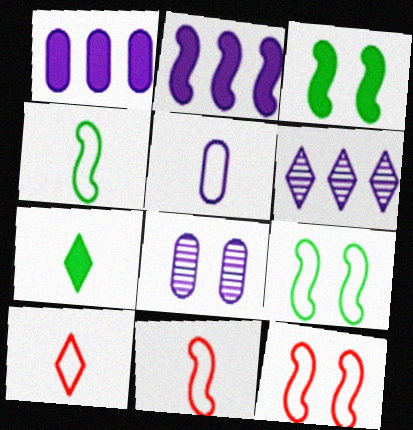[[1, 5, 8], 
[4, 5, 10]]